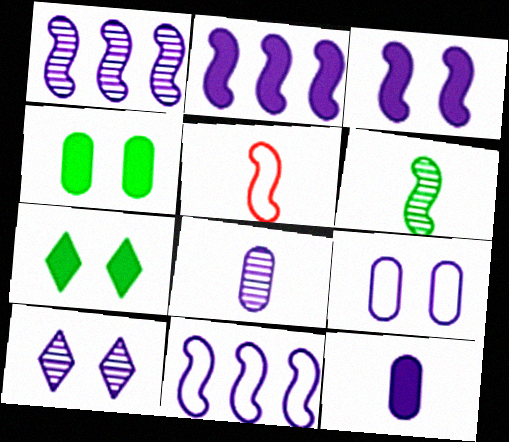[[1, 2, 11], 
[1, 8, 10], 
[3, 9, 10], 
[10, 11, 12]]